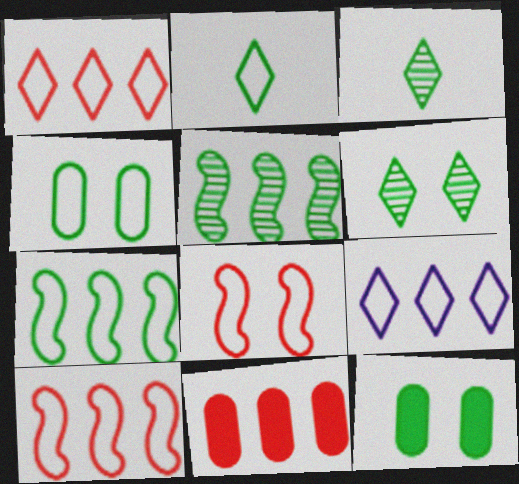[[2, 4, 7], 
[2, 5, 12], 
[3, 7, 12], 
[5, 9, 11]]